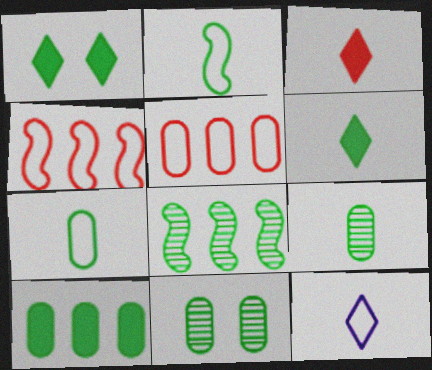[[1, 7, 8], 
[2, 6, 9], 
[7, 10, 11]]